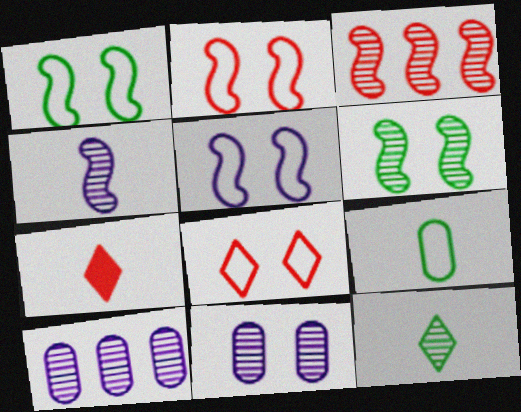[[1, 2, 5], 
[1, 7, 10], 
[3, 4, 6], 
[3, 11, 12], 
[4, 7, 9]]